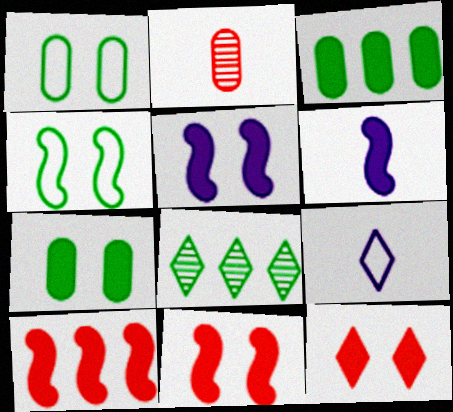[[3, 6, 12], 
[5, 7, 12], 
[8, 9, 12]]